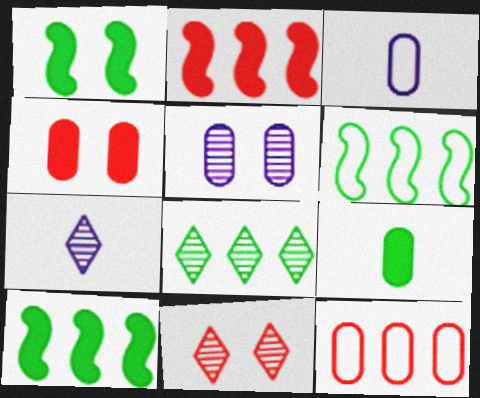[[1, 7, 12], 
[3, 10, 11], 
[4, 6, 7], 
[5, 9, 12], 
[7, 8, 11]]